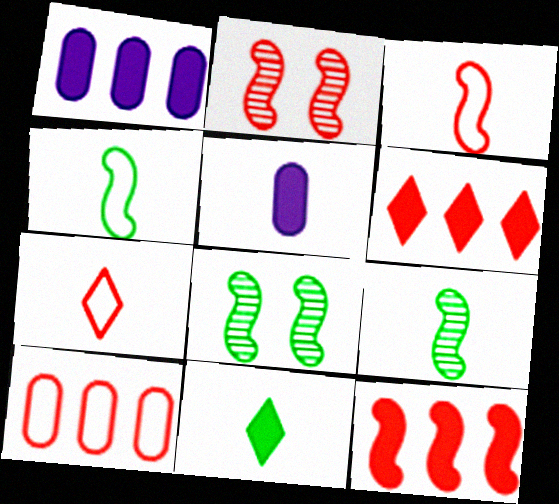[[1, 7, 8], 
[2, 3, 12], 
[5, 7, 9]]